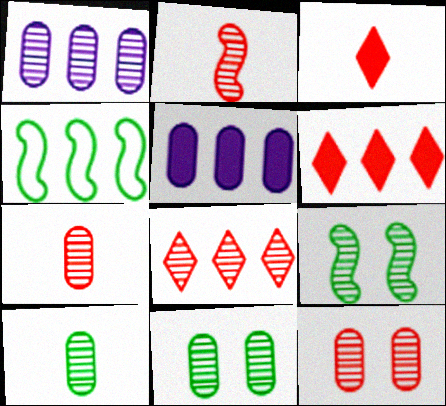[[1, 4, 6], 
[1, 7, 11], 
[1, 10, 12], 
[2, 8, 12], 
[4, 5, 8]]